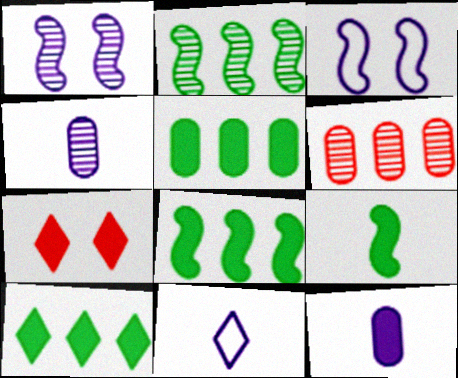[[5, 8, 10], 
[7, 8, 12]]